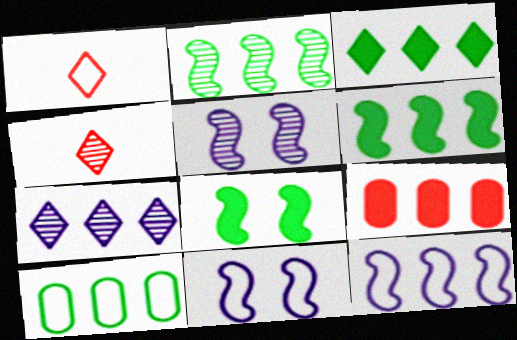[[1, 10, 11], 
[2, 3, 10]]